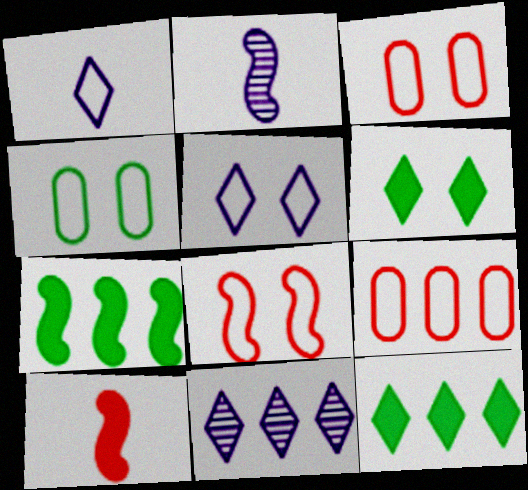[[2, 3, 12], 
[2, 6, 9], 
[2, 7, 8], 
[4, 5, 8], 
[4, 10, 11], 
[7, 9, 11]]